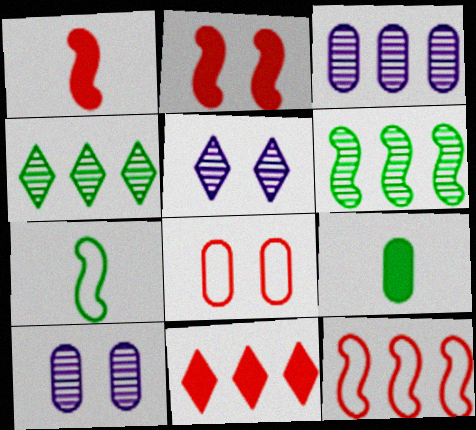[[3, 8, 9], 
[5, 9, 12], 
[7, 10, 11]]